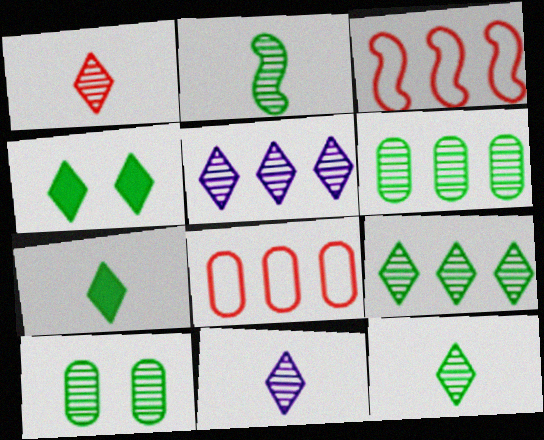[[1, 11, 12], 
[2, 9, 10]]